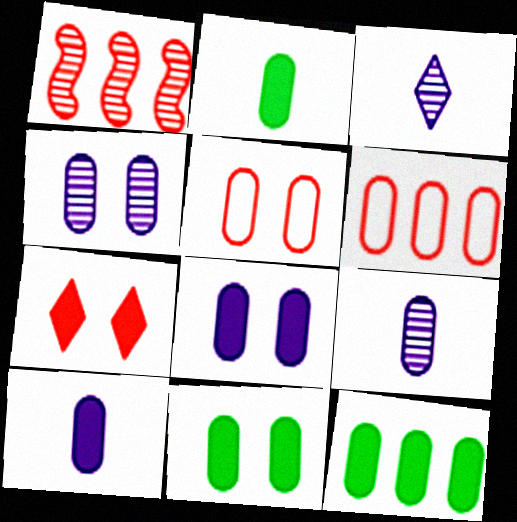[[2, 4, 6], 
[2, 11, 12], 
[4, 5, 11], 
[5, 9, 12], 
[6, 9, 11]]